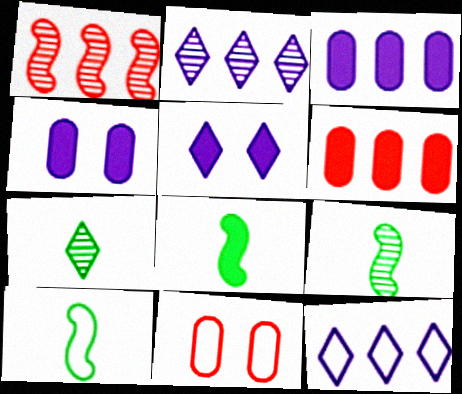[[2, 8, 11], 
[5, 6, 8], 
[8, 9, 10], 
[10, 11, 12]]